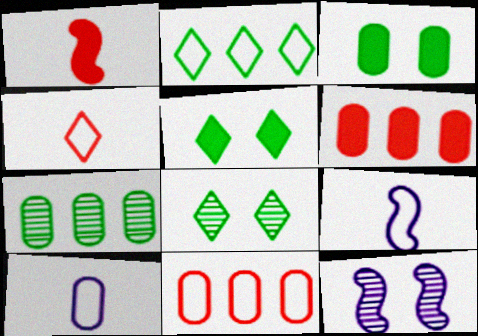[[6, 8, 9]]